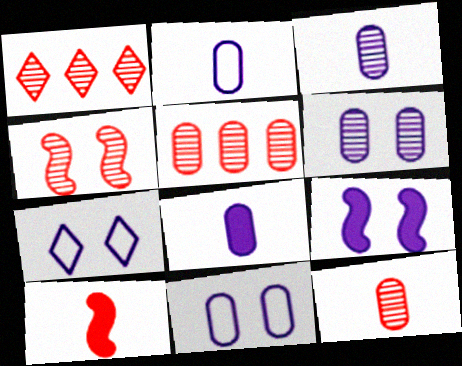[[1, 4, 12], 
[2, 3, 8], 
[6, 7, 9]]